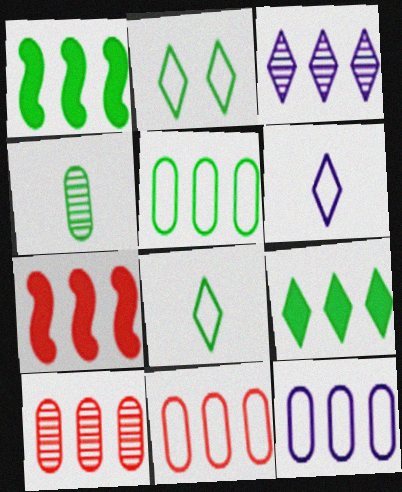[[1, 2, 4], 
[1, 3, 11], 
[3, 5, 7], 
[5, 11, 12]]